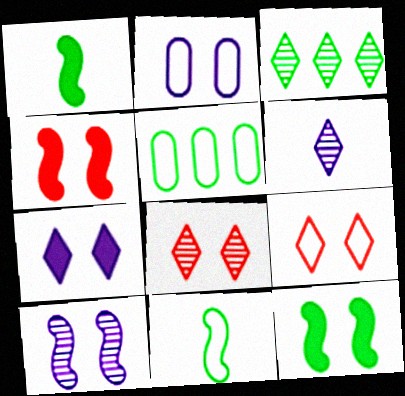[[2, 7, 10], 
[2, 8, 12], 
[3, 6, 8], 
[4, 5, 6]]